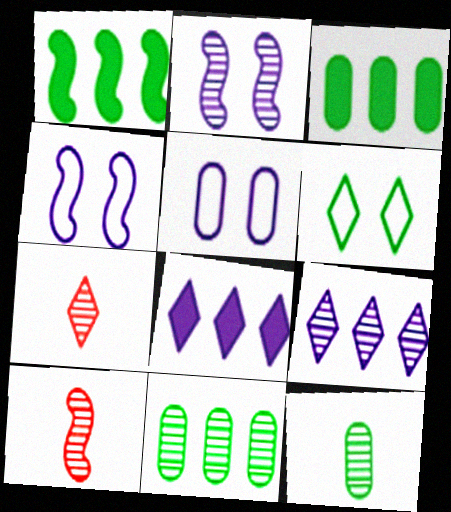[[1, 4, 10], 
[1, 5, 7], 
[1, 6, 12], 
[2, 7, 11], 
[3, 4, 7], 
[6, 7, 8]]